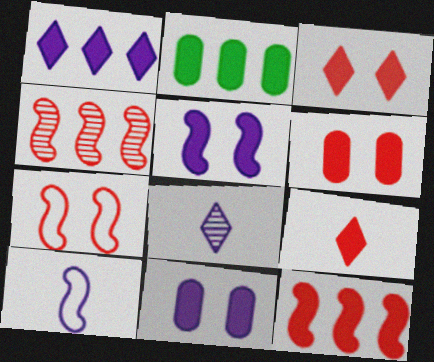[[1, 2, 12], 
[2, 5, 9], 
[2, 7, 8], 
[6, 9, 12]]